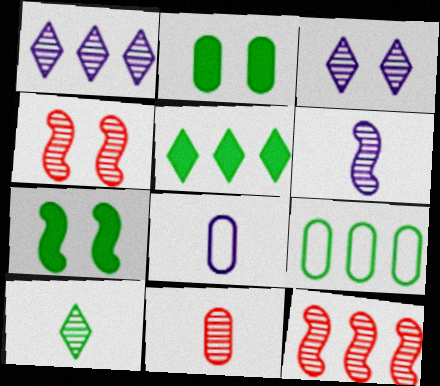[[4, 5, 8], 
[6, 10, 11], 
[7, 9, 10]]